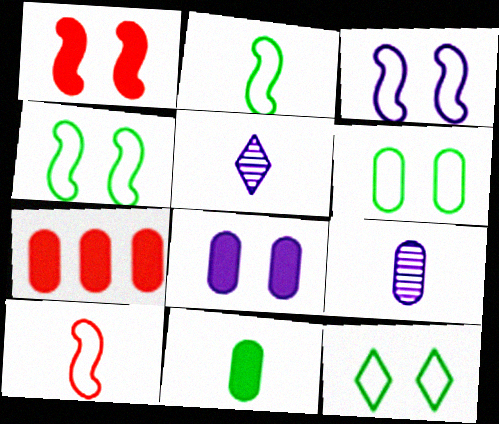[[4, 5, 7], 
[4, 6, 12], 
[5, 10, 11], 
[6, 7, 9], 
[7, 8, 11]]